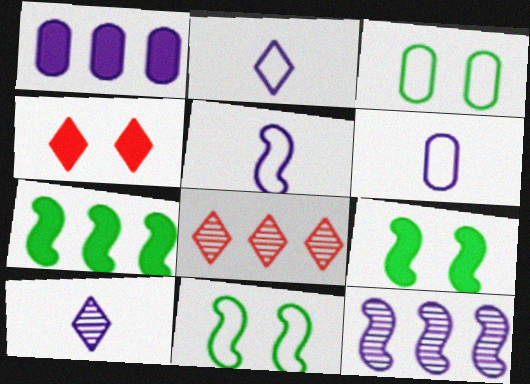[[2, 5, 6], 
[6, 8, 9]]